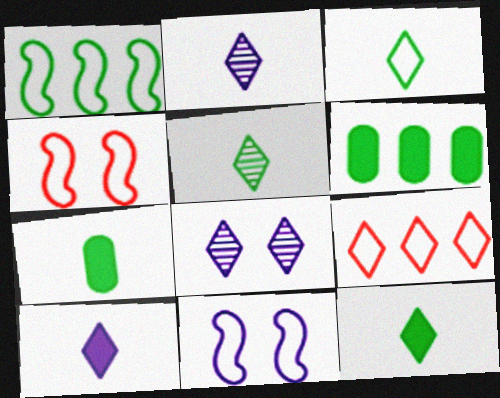[[2, 4, 6], 
[3, 5, 12], 
[8, 9, 12]]